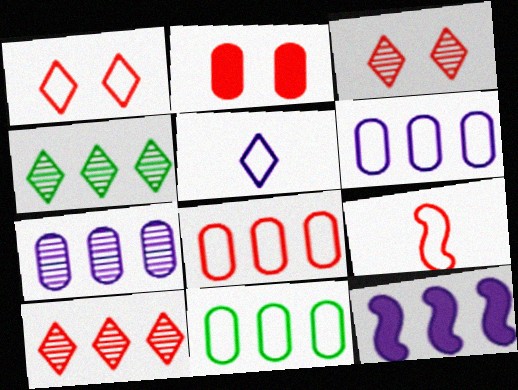[[1, 8, 9], 
[2, 9, 10], 
[4, 8, 12], 
[6, 8, 11], 
[10, 11, 12]]